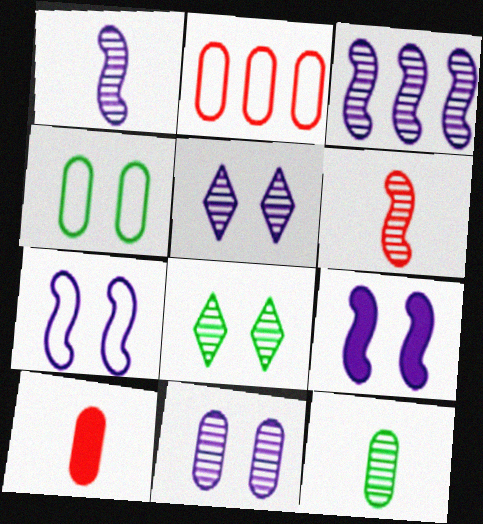[]